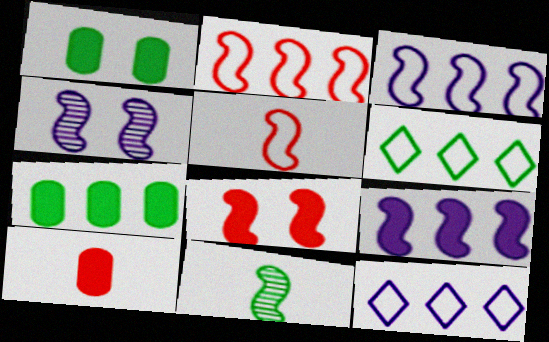[[1, 6, 11], 
[3, 8, 11], 
[4, 6, 10]]